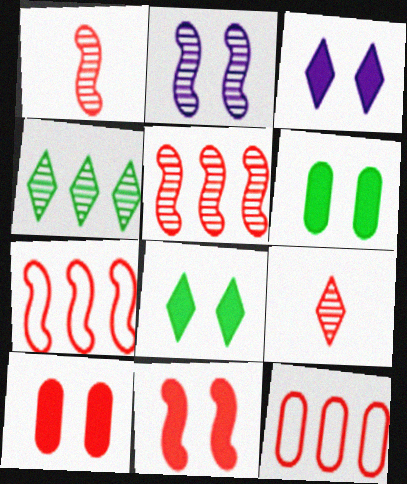[[1, 7, 11], 
[3, 6, 11], 
[7, 9, 10], 
[9, 11, 12]]